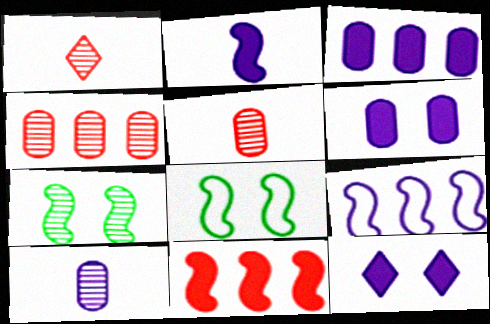[[1, 3, 8], 
[2, 3, 12], 
[9, 10, 12]]